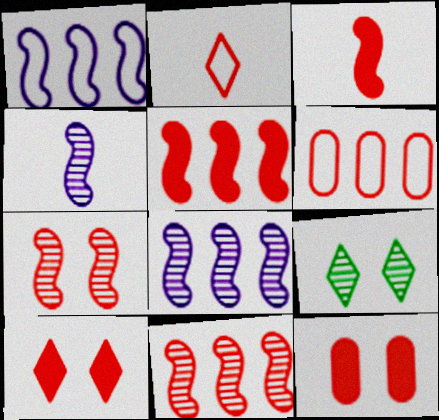[[2, 11, 12]]